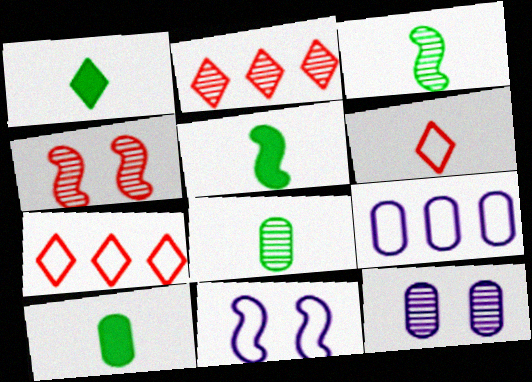[[1, 4, 9], 
[1, 5, 10], 
[2, 3, 12], 
[2, 10, 11], 
[5, 7, 12]]